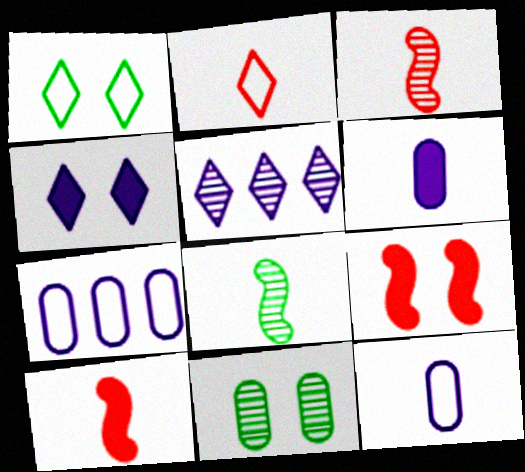[[2, 6, 8], 
[3, 5, 11]]